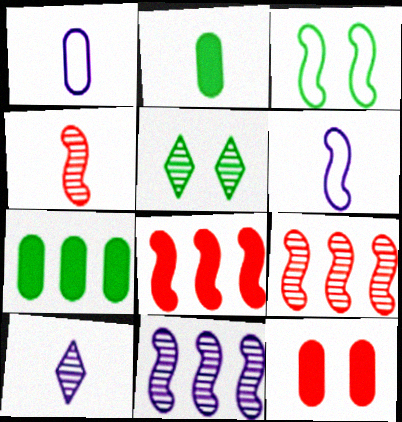[[1, 5, 8]]